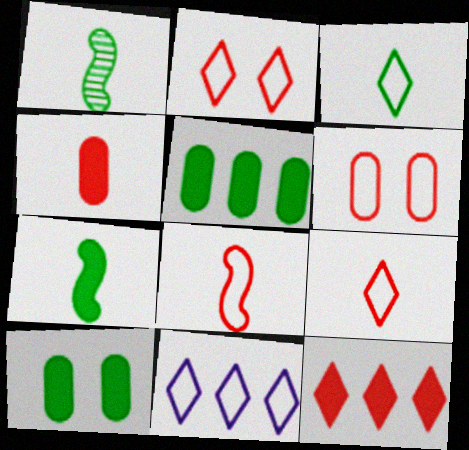[[2, 3, 11]]